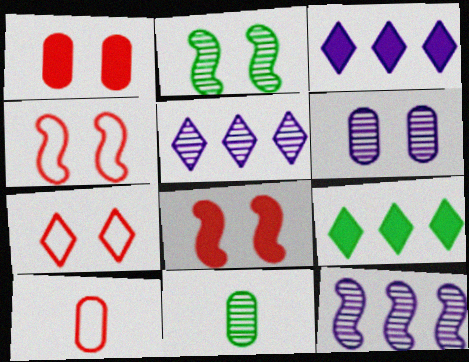[[2, 3, 10], 
[3, 4, 11]]